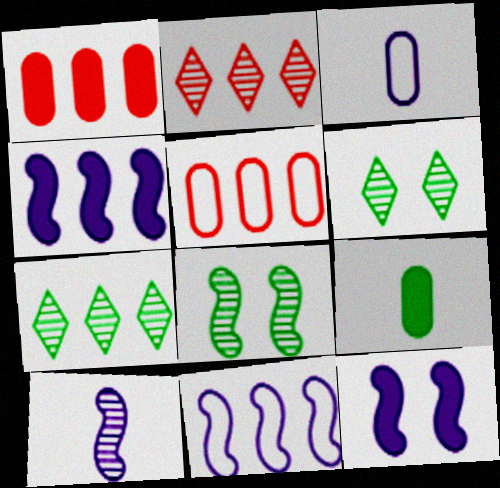[[1, 7, 11], 
[4, 5, 7], 
[10, 11, 12]]